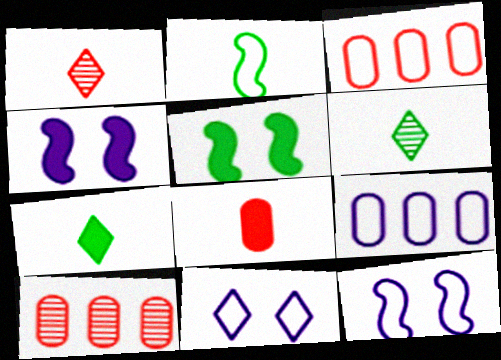[[1, 5, 9], 
[2, 3, 11], 
[3, 4, 6], 
[7, 10, 12]]